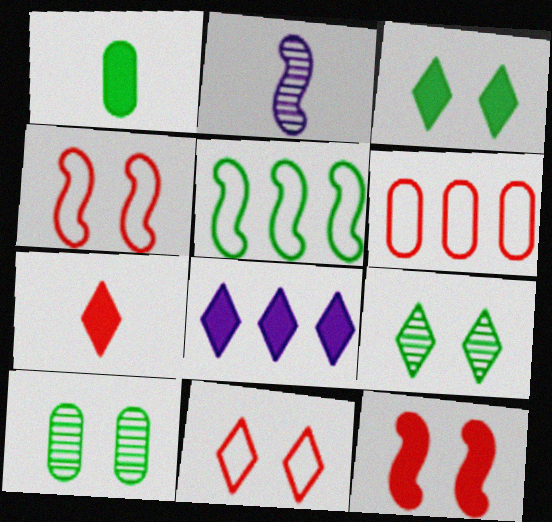[[1, 5, 9], 
[1, 8, 12], 
[2, 3, 6], 
[2, 5, 12], 
[3, 7, 8]]